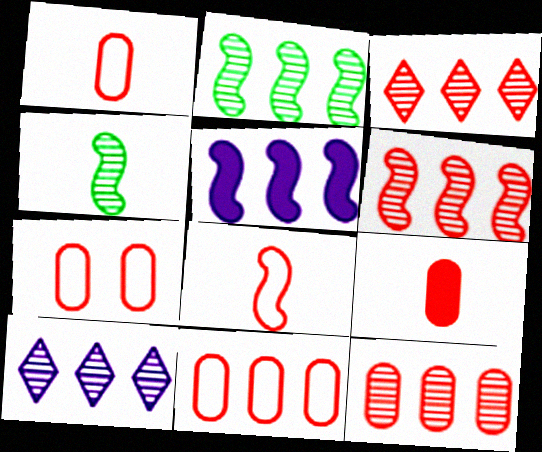[[1, 7, 11], 
[2, 10, 12], 
[3, 6, 12], 
[7, 9, 12]]